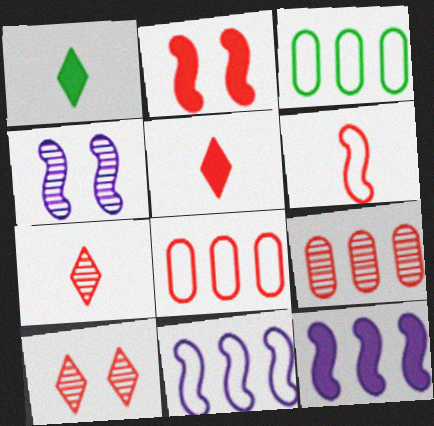[[1, 4, 8], 
[2, 7, 8], 
[3, 4, 5]]